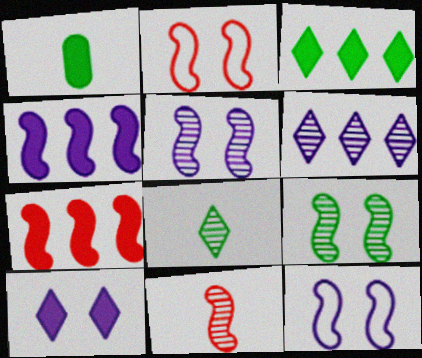[[1, 2, 6], 
[1, 7, 10], 
[2, 7, 11]]